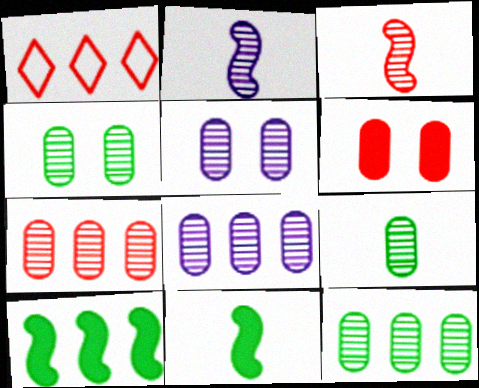[[1, 3, 6], 
[1, 5, 11], 
[1, 8, 10], 
[4, 9, 12], 
[5, 7, 9], 
[7, 8, 12]]